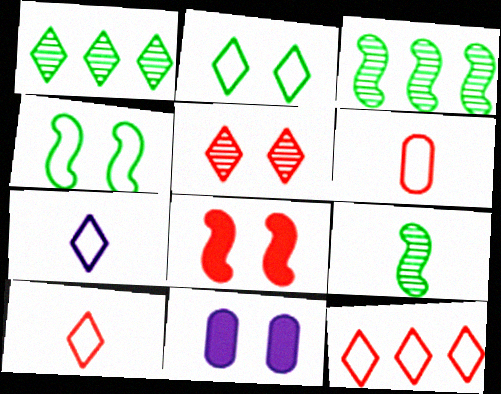[[2, 7, 12], 
[3, 10, 11], 
[4, 5, 11], 
[9, 11, 12]]